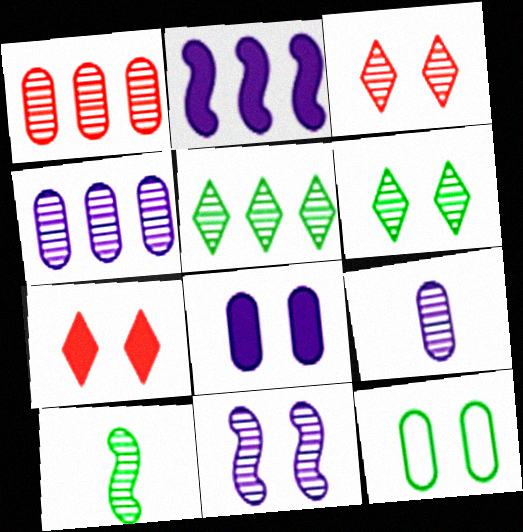[[3, 4, 10], 
[7, 11, 12]]